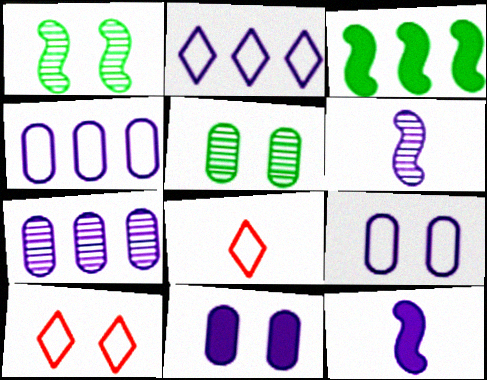[[1, 10, 11], 
[2, 6, 11]]